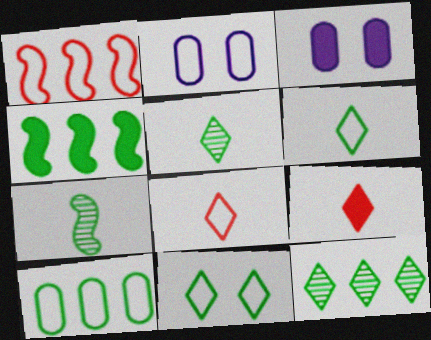[[1, 2, 6], 
[1, 3, 5], 
[3, 4, 9], 
[4, 10, 12]]